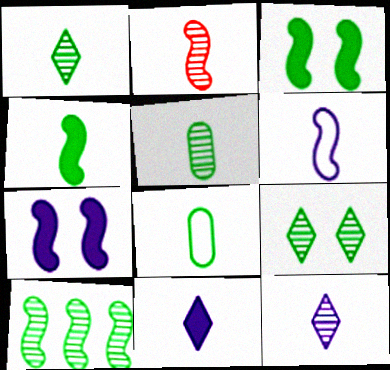[[1, 4, 8], 
[2, 4, 6], 
[2, 5, 12], 
[2, 8, 11], 
[5, 9, 10]]